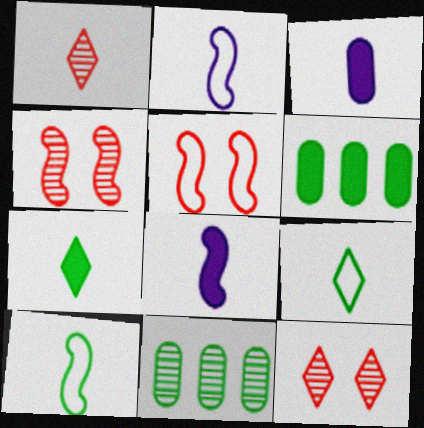[[1, 3, 10], 
[2, 6, 12]]